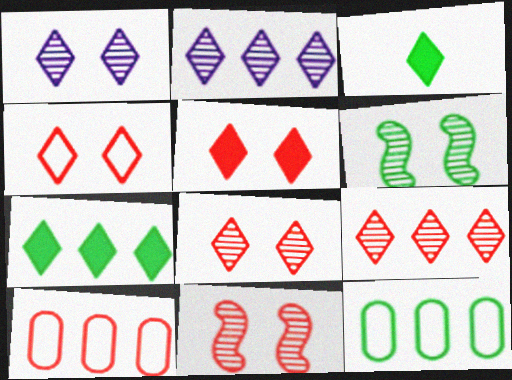[[2, 3, 4], 
[3, 6, 12], 
[4, 5, 8]]